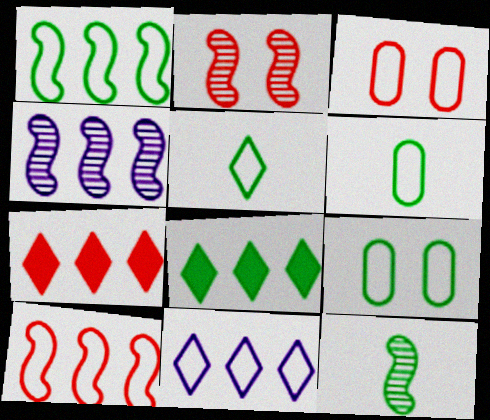[[1, 5, 9], 
[2, 4, 12], 
[8, 9, 12]]